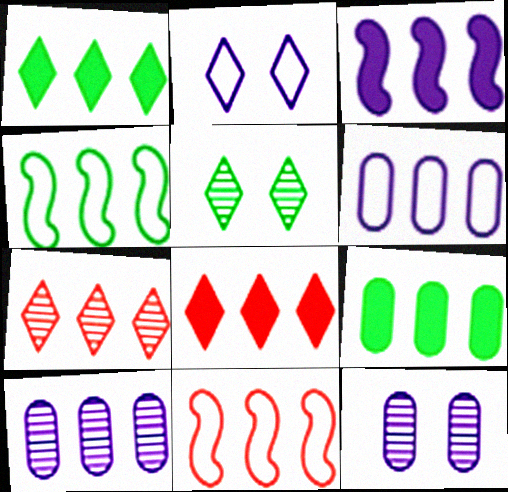[[1, 10, 11], 
[3, 8, 9], 
[4, 8, 10]]